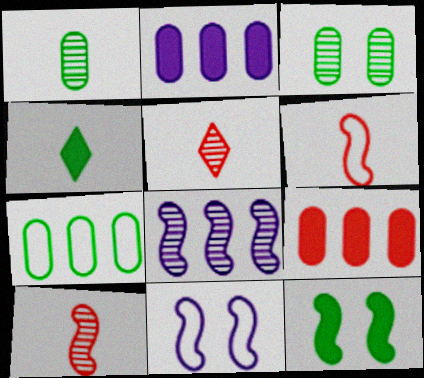[[3, 5, 8], 
[6, 8, 12]]